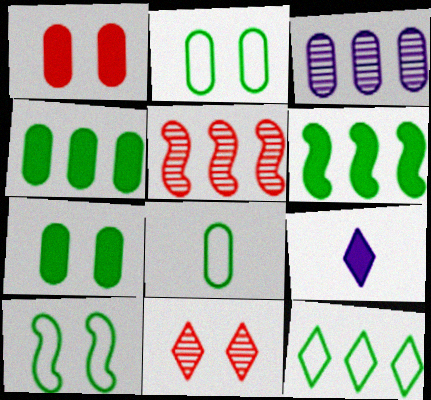[[1, 3, 8], 
[1, 6, 9], 
[2, 5, 9], 
[8, 10, 12], 
[9, 11, 12]]